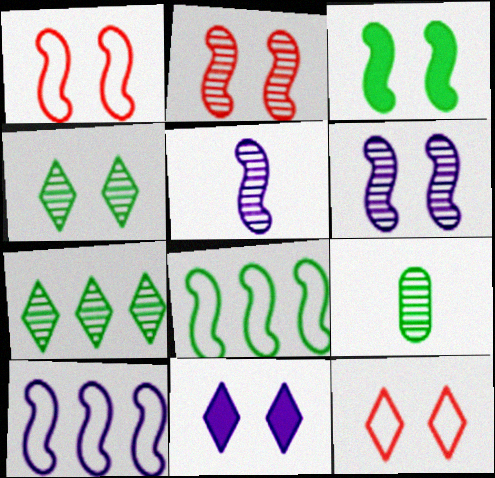[[1, 3, 6], 
[4, 11, 12]]